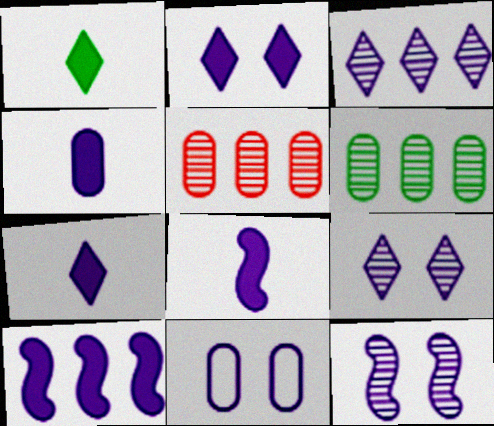[[2, 4, 10], 
[2, 11, 12], 
[3, 8, 11], 
[4, 7, 8]]